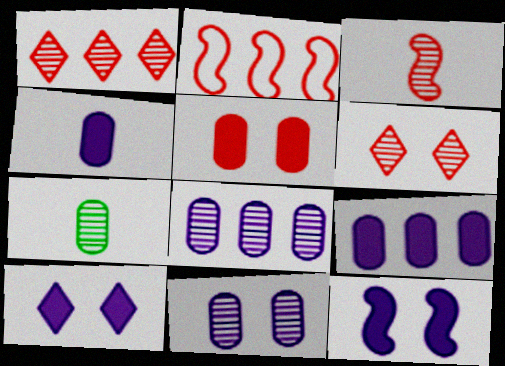[[2, 7, 10]]